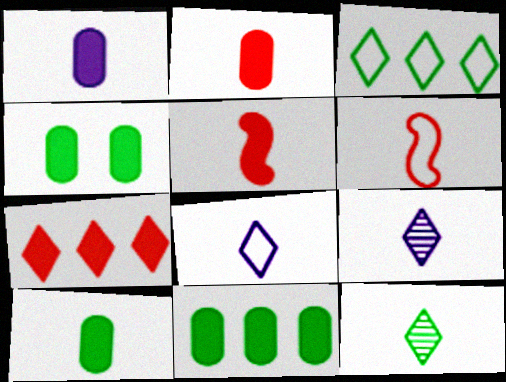[[1, 2, 10], 
[1, 6, 12], 
[4, 10, 11], 
[6, 9, 10]]